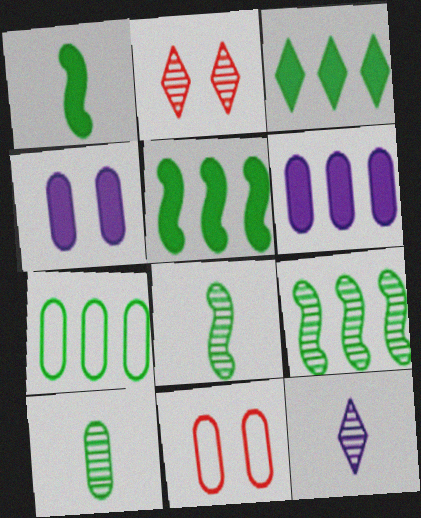[[3, 7, 9], 
[5, 11, 12], 
[6, 10, 11]]